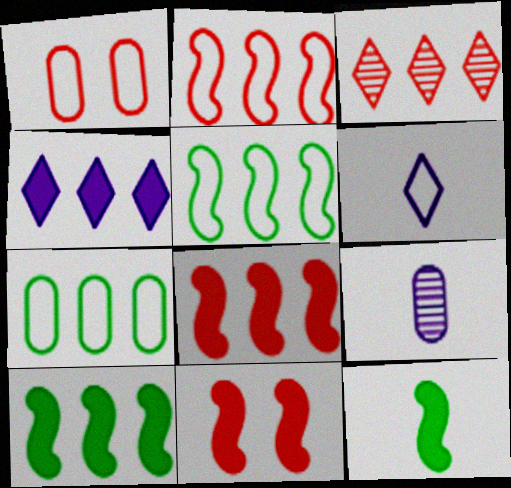[[1, 5, 6]]